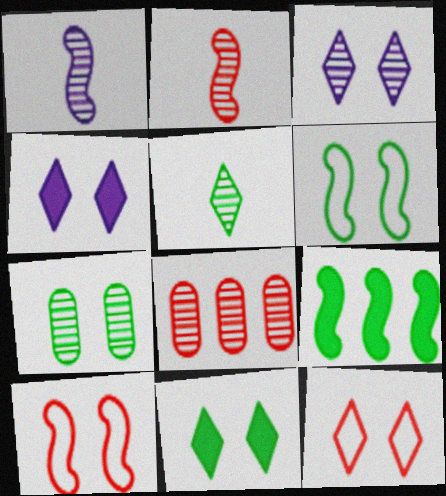[[1, 9, 10], 
[3, 11, 12], 
[4, 7, 10], 
[6, 7, 11]]